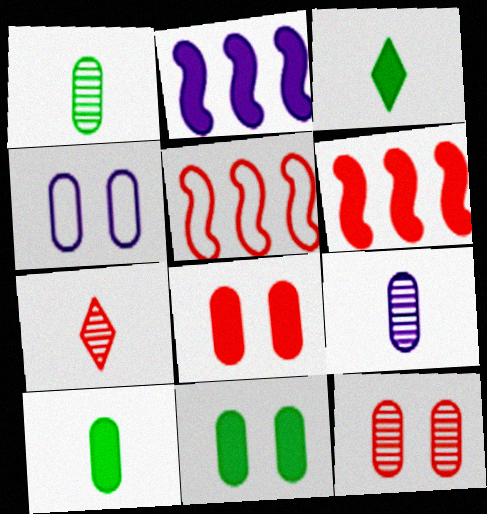[[2, 3, 8], 
[4, 11, 12], 
[5, 7, 8]]